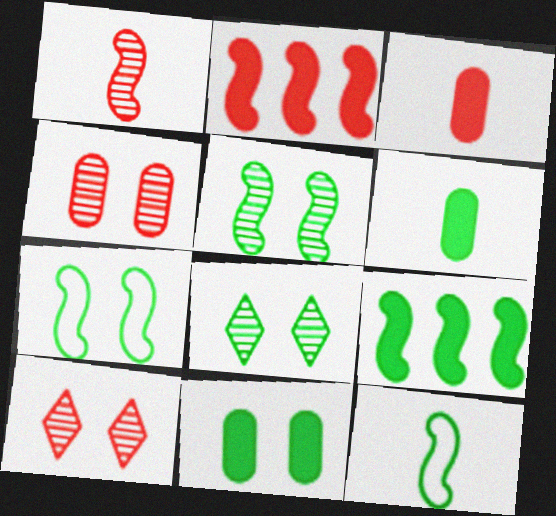[[5, 9, 12], 
[7, 8, 11]]